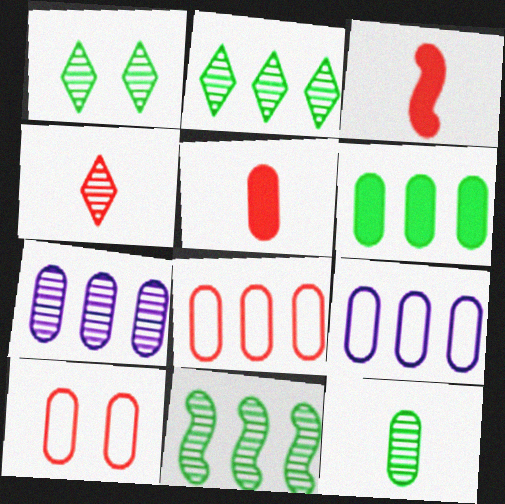[[1, 3, 9], 
[1, 11, 12], 
[6, 7, 8]]